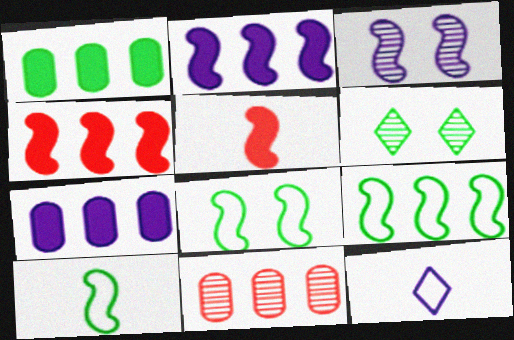[[1, 6, 10], 
[3, 4, 10], 
[3, 5, 9], 
[3, 7, 12], 
[8, 9, 10]]